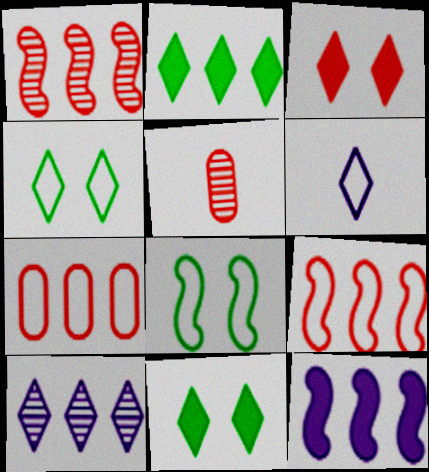[[3, 5, 9], 
[4, 5, 12], 
[6, 7, 8]]